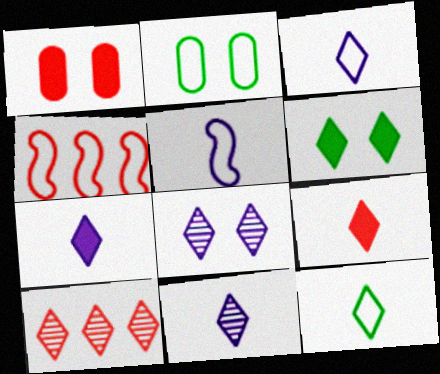[[2, 3, 4], 
[3, 6, 10], 
[3, 7, 11], 
[9, 11, 12]]